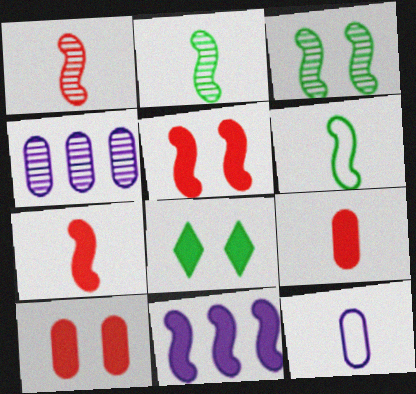[[8, 9, 11]]